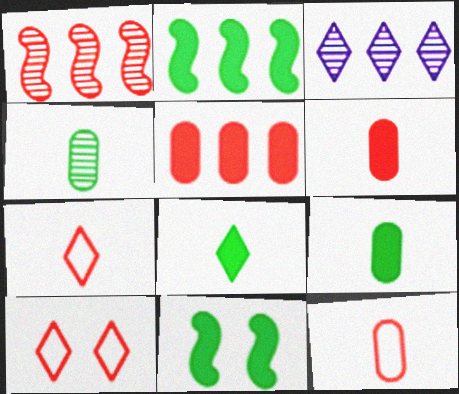[[1, 6, 10], 
[3, 8, 10], 
[3, 11, 12]]